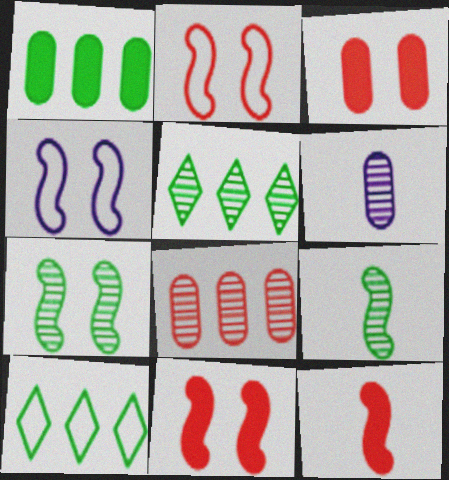[[4, 7, 11], 
[6, 10, 11]]